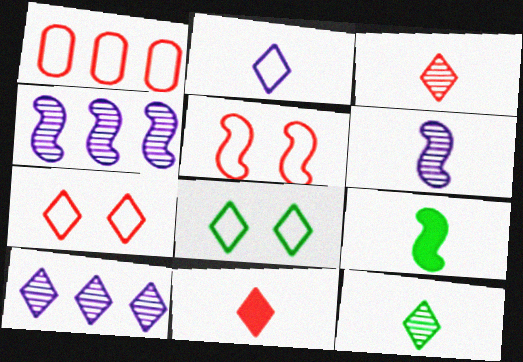[[2, 11, 12], 
[4, 5, 9], 
[8, 10, 11]]